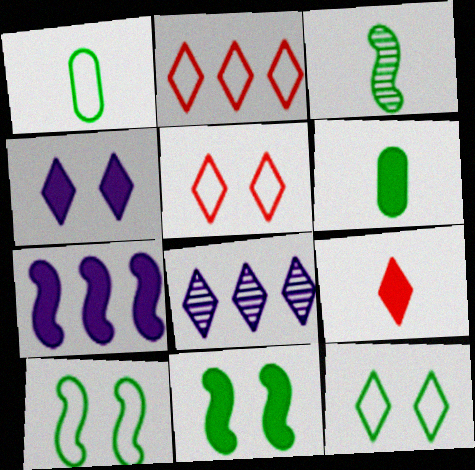[[8, 9, 12]]